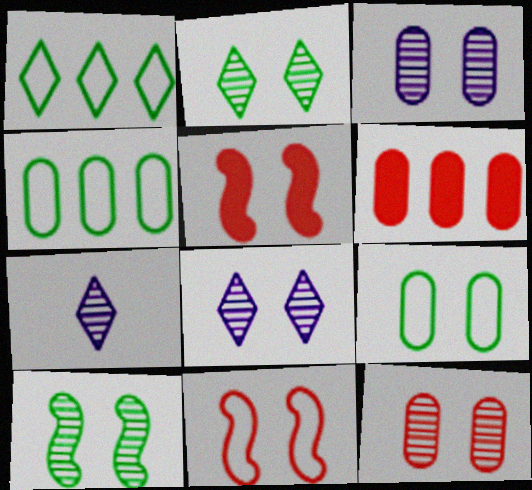[[4, 5, 7], 
[5, 8, 9], 
[8, 10, 12]]